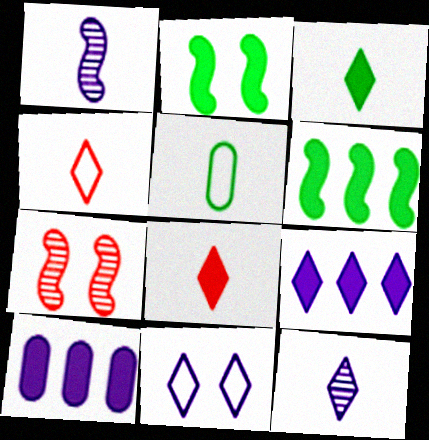[[1, 5, 8], 
[1, 10, 11], 
[2, 8, 10], 
[3, 4, 12], 
[5, 7, 9], 
[9, 11, 12]]